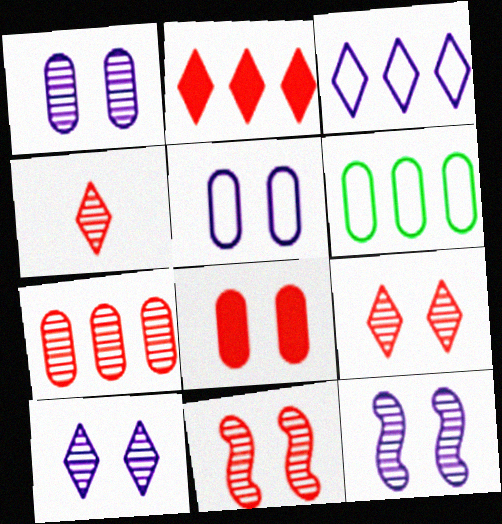[[1, 10, 12], 
[4, 7, 11]]